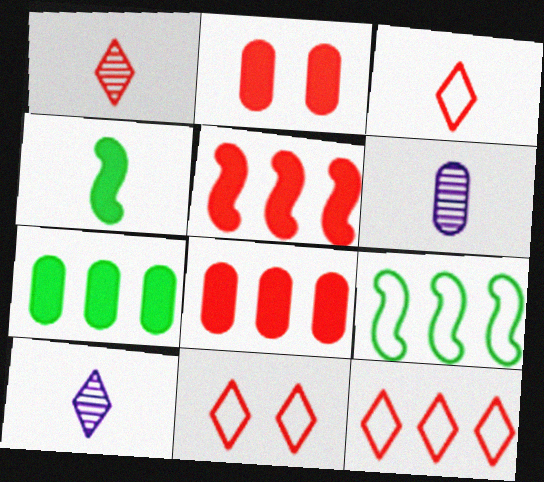[[2, 9, 10], 
[3, 4, 6], 
[3, 11, 12]]